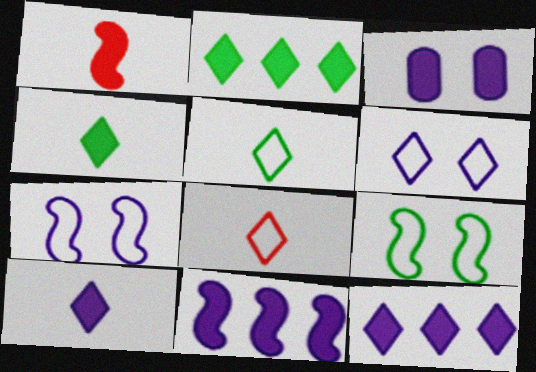[[1, 2, 3], 
[3, 10, 11]]